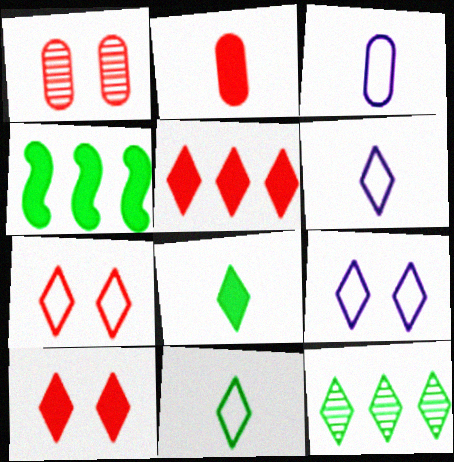[[1, 4, 6], 
[6, 10, 12]]